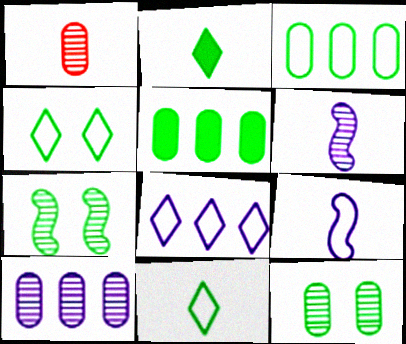[[1, 2, 9], 
[1, 10, 12], 
[2, 3, 7], 
[5, 7, 11]]